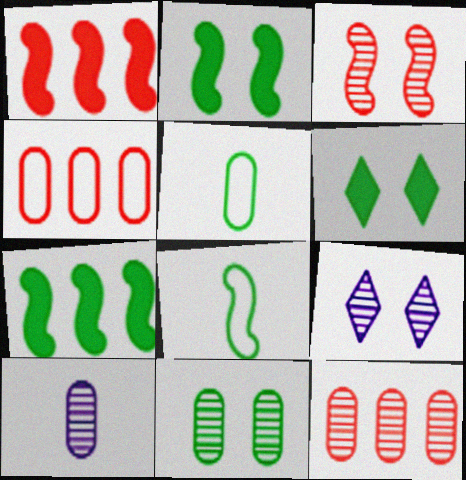[[1, 5, 9], 
[3, 9, 11], 
[10, 11, 12]]